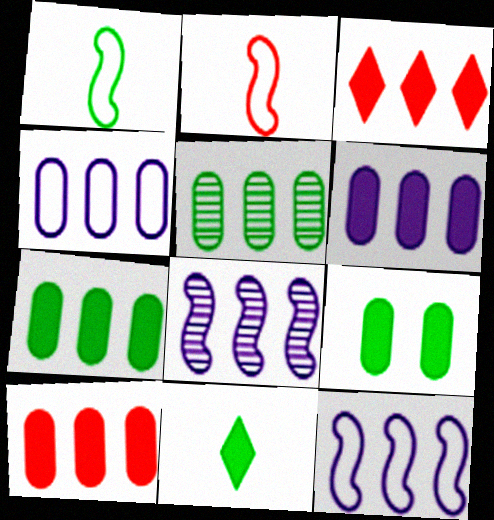[[3, 5, 12], 
[4, 5, 10], 
[6, 7, 10]]